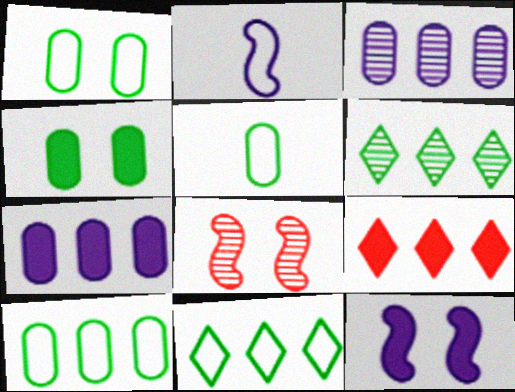[[1, 5, 10]]